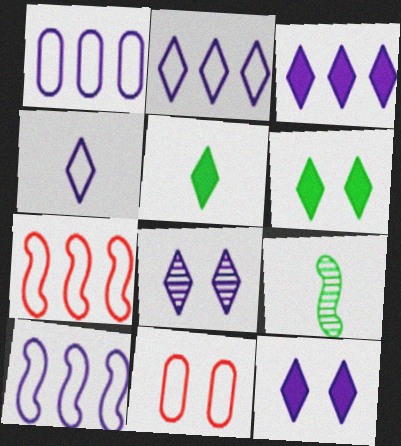[[1, 2, 10], 
[3, 4, 8], 
[3, 9, 11]]